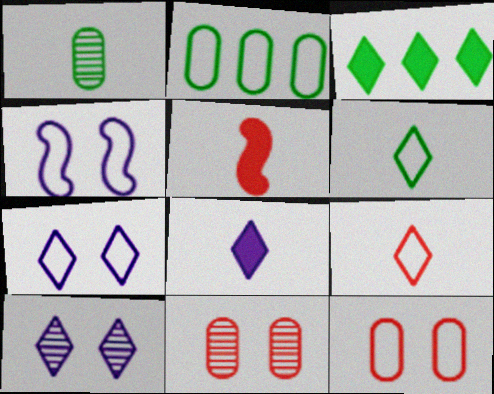[[2, 4, 9], 
[2, 5, 10], 
[3, 9, 10]]